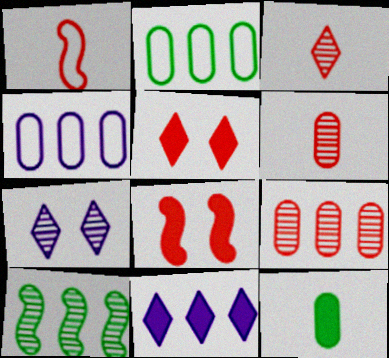[[1, 5, 9], 
[6, 7, 10], 
[8, 11, 12]]